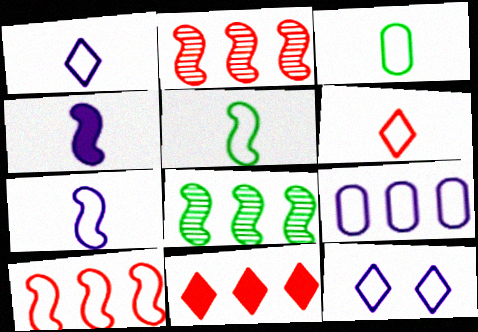[[3, 6, 7], 
[3, 10, 12], 
[7, 9, 12], 
[8, 9, 11]]